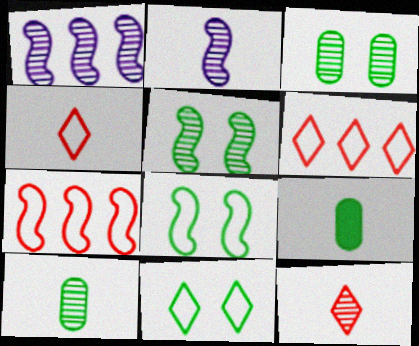[[1, 3, 12], 
[2, 4, 9], 
[2, 10, 12]]